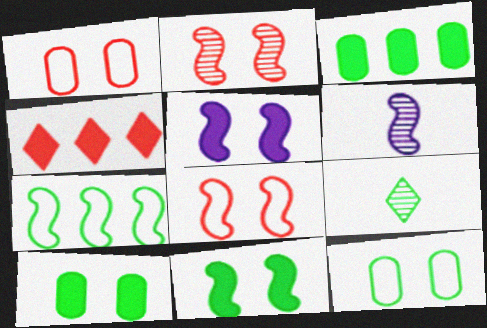[[4, 6, 12], 
[7, 9, 10]]